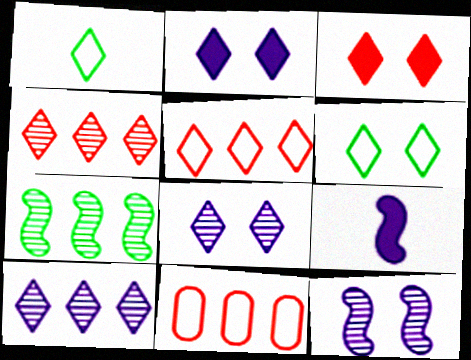[[1, 2, 4], 
[1, 3, 10], 
[3, 6, 8]]